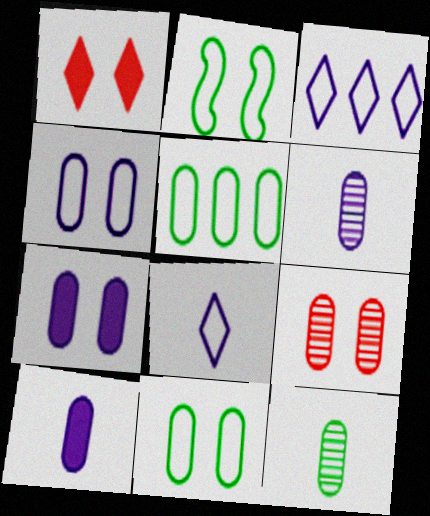[[5, 9, 10], 
[7, 9, 11]]